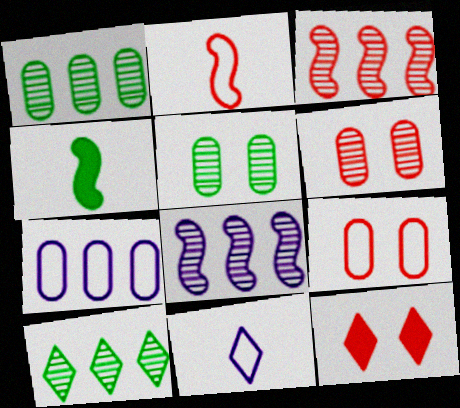[[10, 11, 12]]